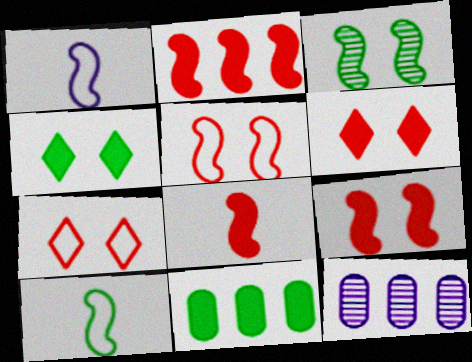[[1, 2, 3], 
[2, 8, 9], 
[6, 10, 12]]